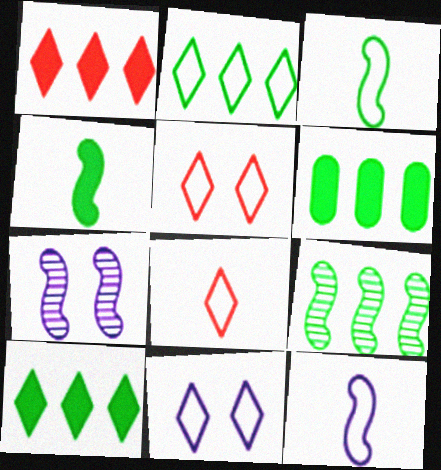[[2, 6, 9], 
[2, 8, 11], 
[6, 7, 8]]